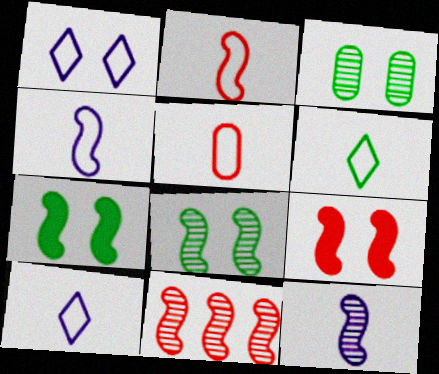[[1, 3, 9], 
[2, 9, 11], 
[4, 5, 6], 
[4, 7, 11], 
[8, 11, 12]]